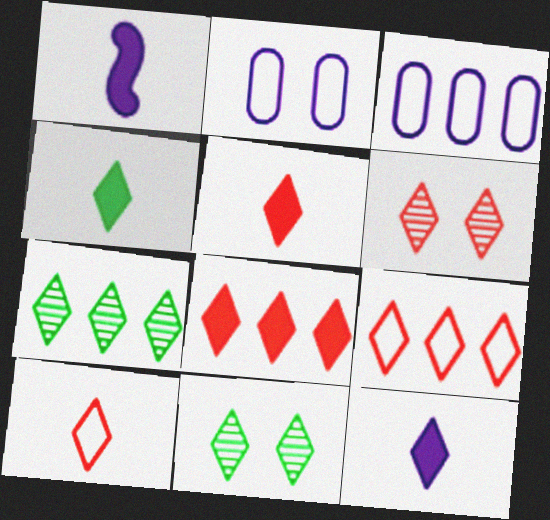[[4, 5, 12], 
[5, 6, 9], 
[6, 8, 10], 
[9, 11, 12]]